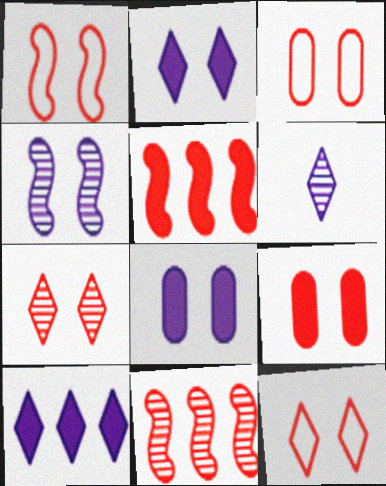[[1, 3, 12], 
[1, 7, 9]]